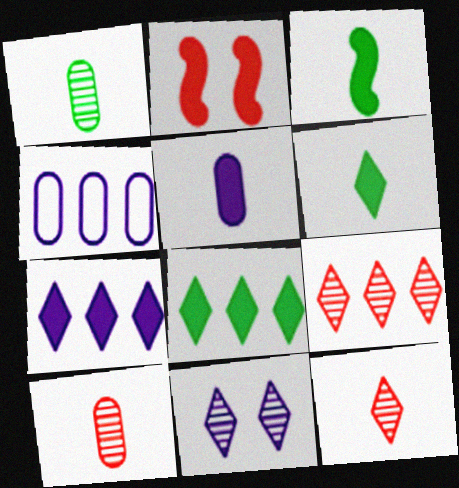[[2, 5, 8]]